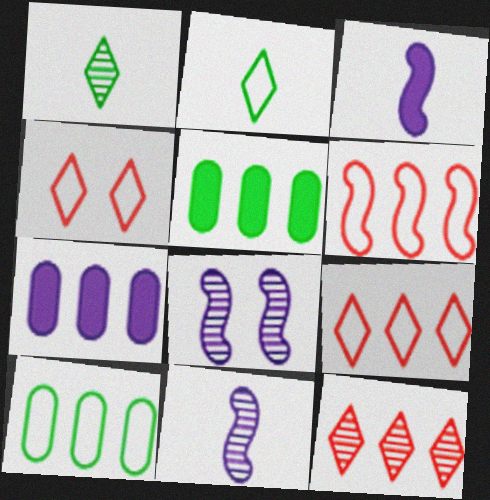[[4, 5, 11]]